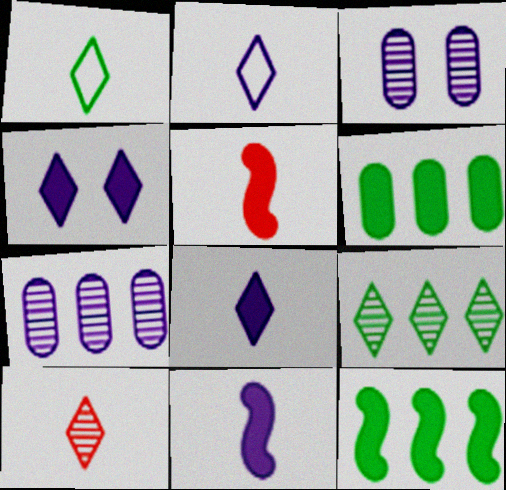[[1, 8, 10], 
[4, 5, 6]]